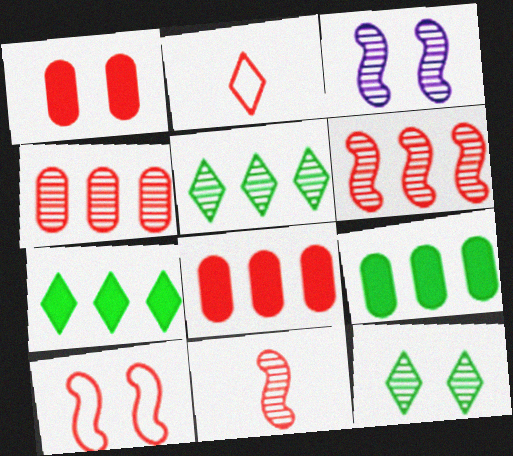[[1, 2, 6], 
[2, 3, 9]]